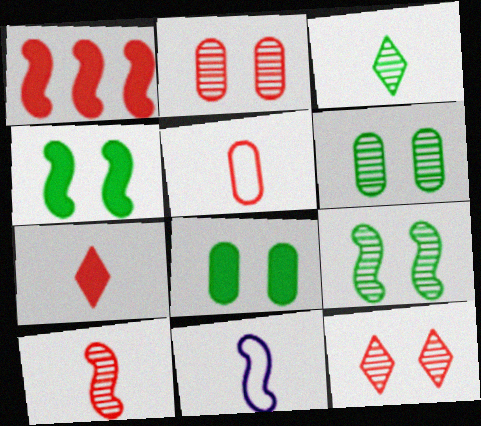[[1, 5, 12], 
[1, 9, 11], 
[5, 7, 10]]